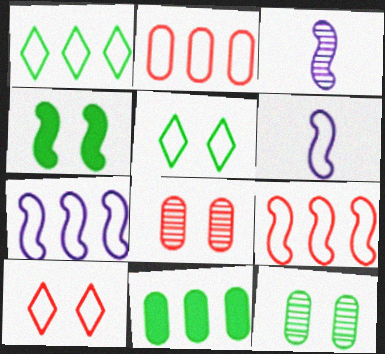[[1, 2, 7], 
[2, 5, 6], 
[3, 4, 9], 
[3, 10, 11], 
[4, 5, 12]]